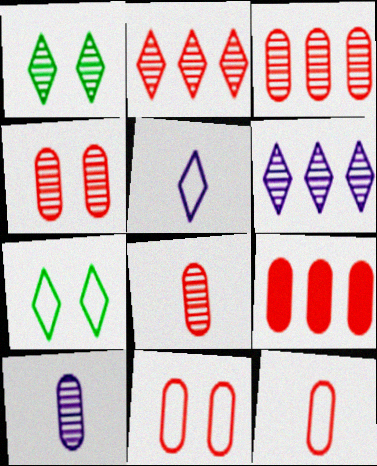[[3, 4, 8], 
[4, 9, 12], 
[8, 9, 11]]